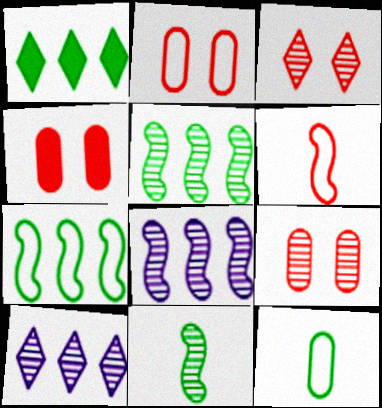[[2, 4, 9], 
[9, 10, 11]]